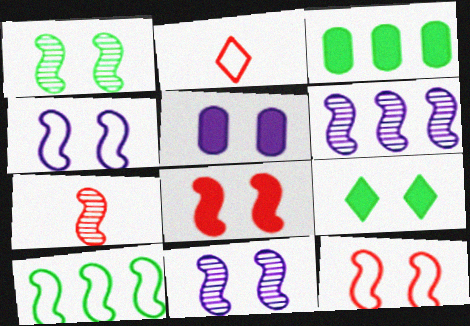[[1, 4, 8], 
[1, 6, 7], 
[2, 3, 11], 
[5, 8, 9]]